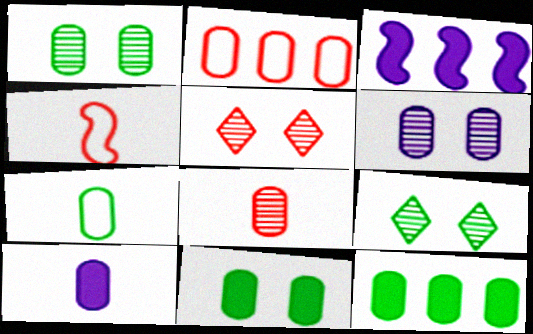[[1, 2, 10], 
[1, 7, 12], 
[3, 5, 7], 
[7, 8, 10]]